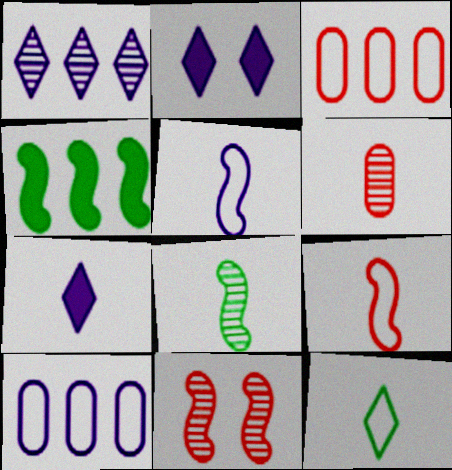[[1, 3, 4], 
[2, 3, 8], 
[4, 5, 11]]